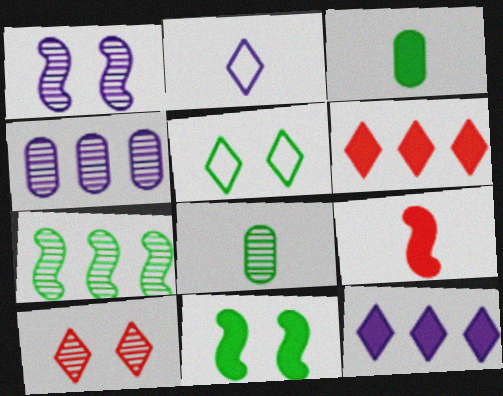[[2, 8, 9], 
[3, 5, 7], 
[4, 5, 9]]